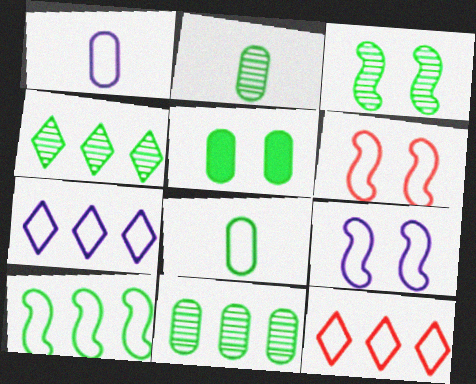[[1, 7, 9], 
[2, 3, 4], 
[5, 8, 11], 
[6, 7, 8], 
[8, 9, 12]]